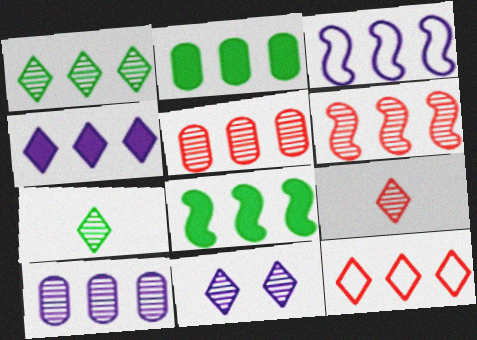[[1, 4, 12], 
[1, 6, 10], 
[1, 9, 11], 
[3, 4, 10], 
[3, 6, 8], 
[8, 10, 12]]